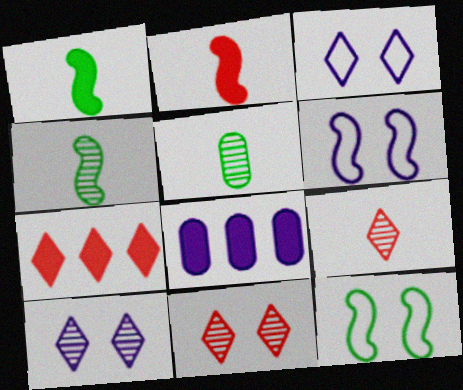[[5, 6, 7], 
[8, 9, 12]]